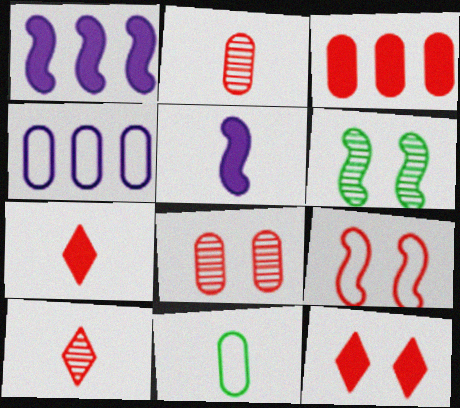[[3, 9, 10], 
[4, 6, 7], 
[5, 10, 11], 
[8, 9, 12]]